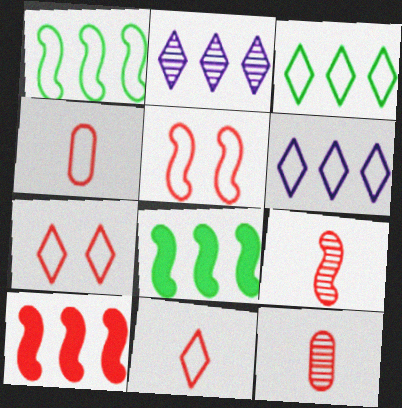[[5, 9, 10], 
[7, 10, 12]]